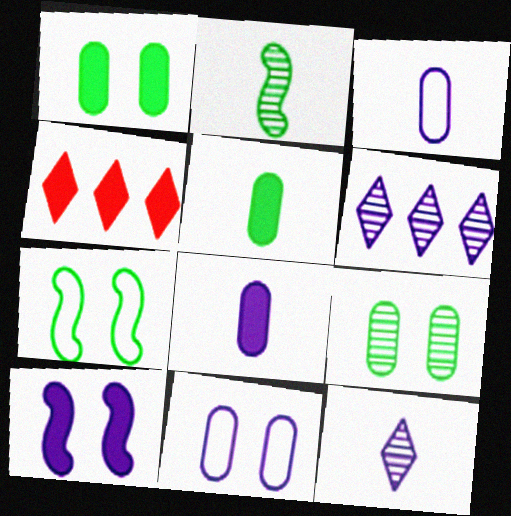[[2, 4, 11], 
[3, 6, 10], 
[4, 5, 10]]